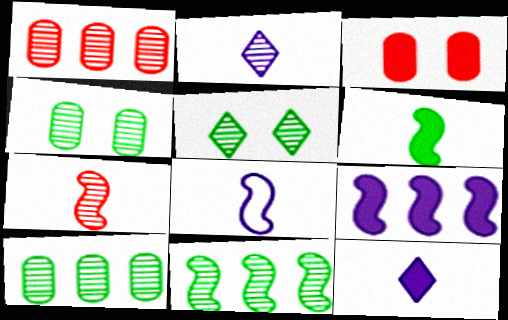[[6, 7, 8]]